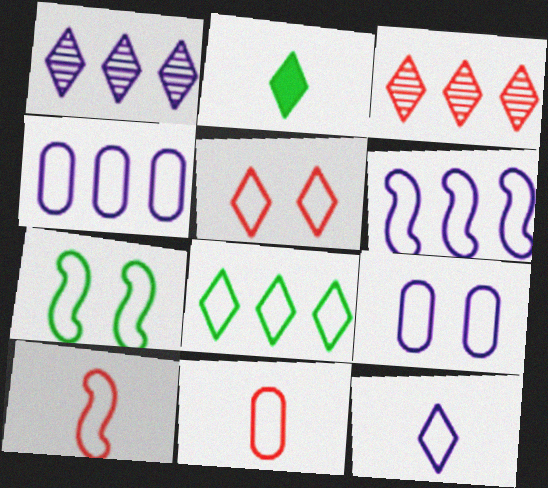[[1, 2, 5], 
[5, 7, 9], 
[5, 8, 12], 
[6, 7, 10], 
[6, 9, 12], 
[8, 9, 10]]